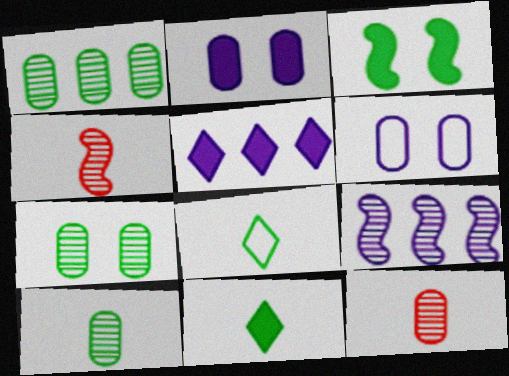[[1, 3, 8], 
[1, 7, 10]]